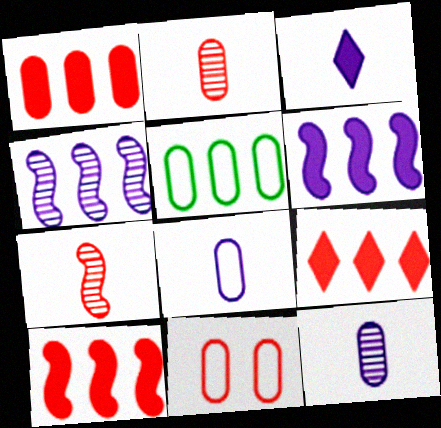[[1, 2, 11], 
[1, 9, 10], 
[4, 5, 9], 
[5, 8, 11], 
[7, 9, 11]]